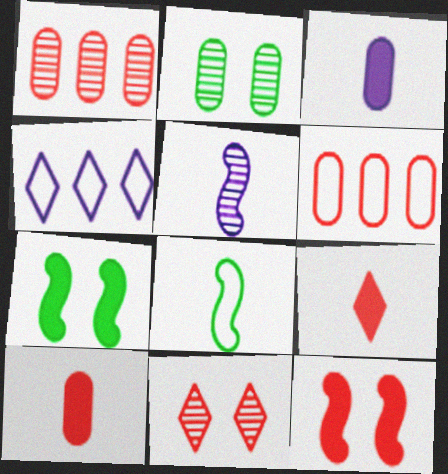[[2, 3, 6]]